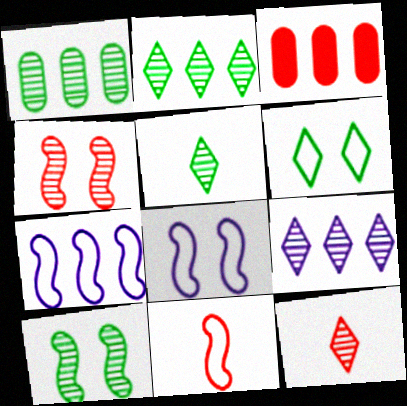[[1, 5, 10], 
[2, 3, 7], 
[3, 5, 8]]